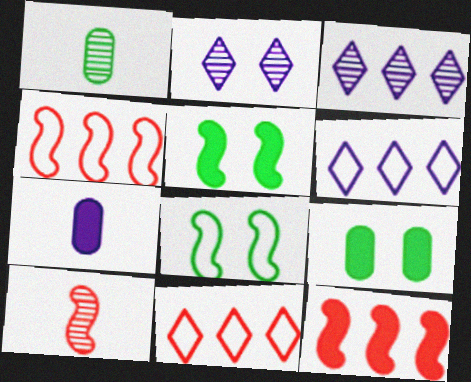[[6, 9, 10]]